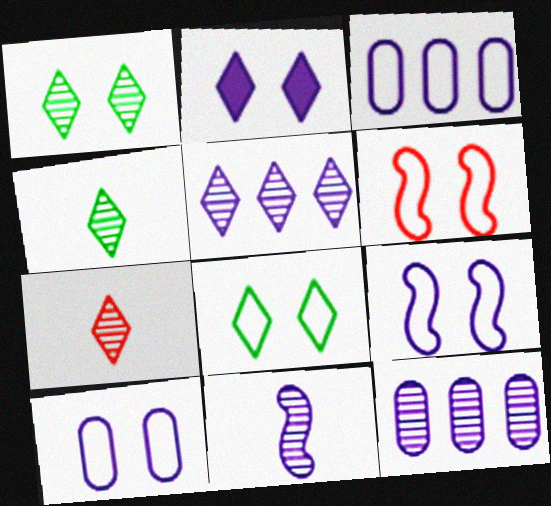[[1, 5, 7], 
[2, 3, 11], 
[6, 8, 10]]